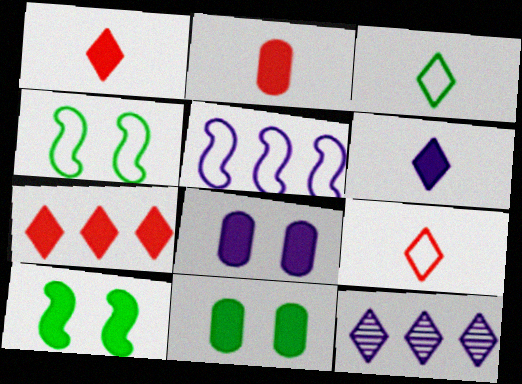[[2, 4, 12]]